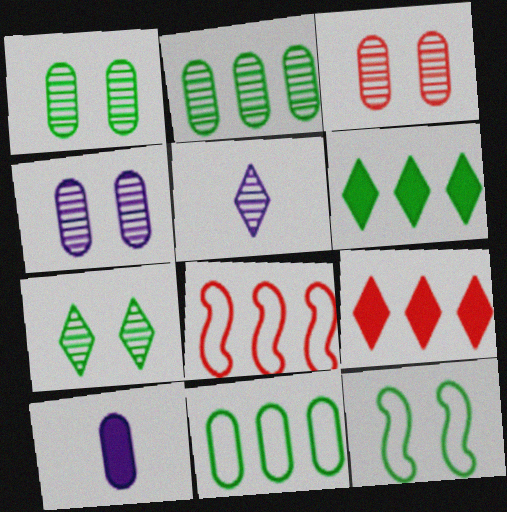[[1, 3, 4], 
[3, 10, 11], 
[7, 8, 10]]